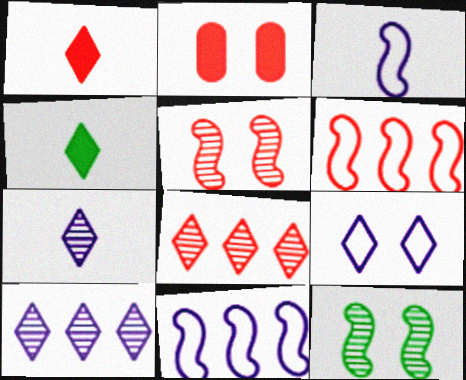[[2, 9, 12], 
[4, 8, 9]]